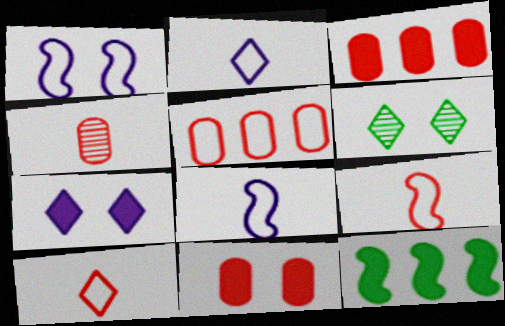[[1, 6, 11], 
[3, 6, 8], 
[4, 5, 11]]